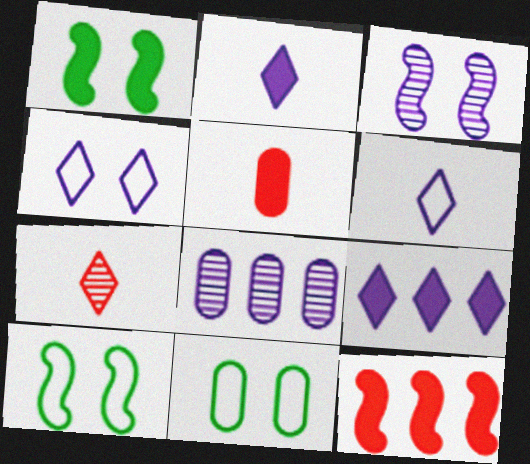[[1, 5, 9], 
[5, 8, 11]]